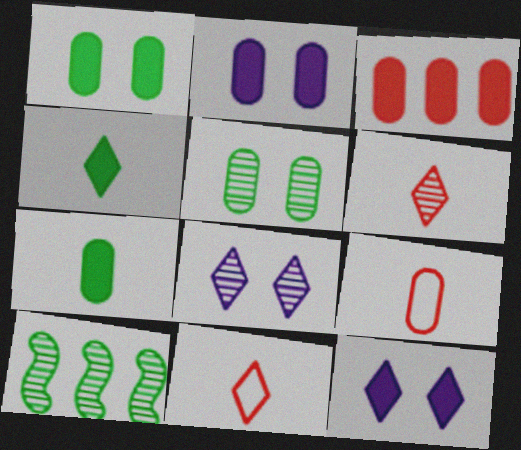[[2, 3, 7], 
[2, 10, 11], 
[9, 10, 12]]